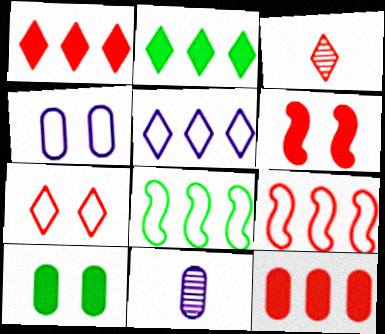[[1, 3, 7]]